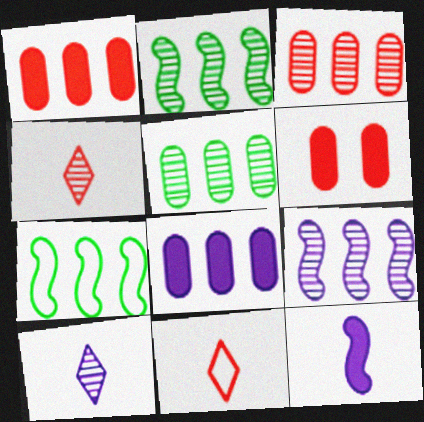[[6, 7, 10]]